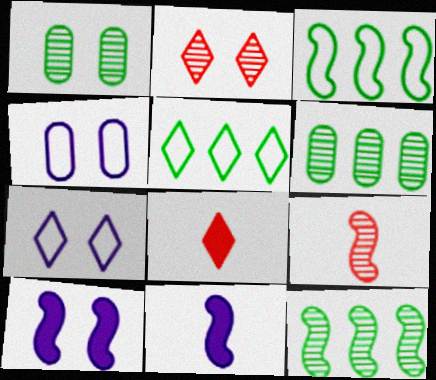[[3, 9, 10], 
[4, 8, 12]]